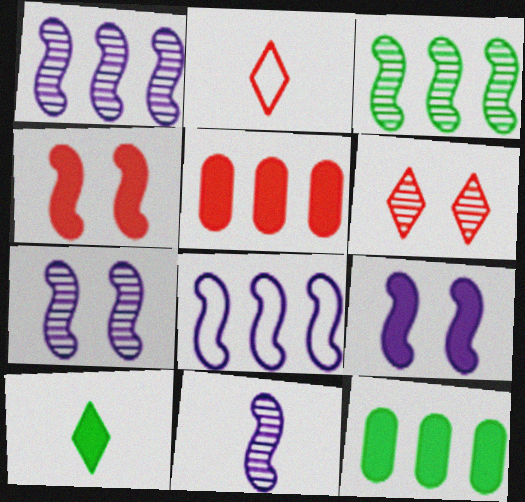[[1, 7, 11], 
[2, 7, 12], 
[5, 9, 10], 
[8, 9, 11]]